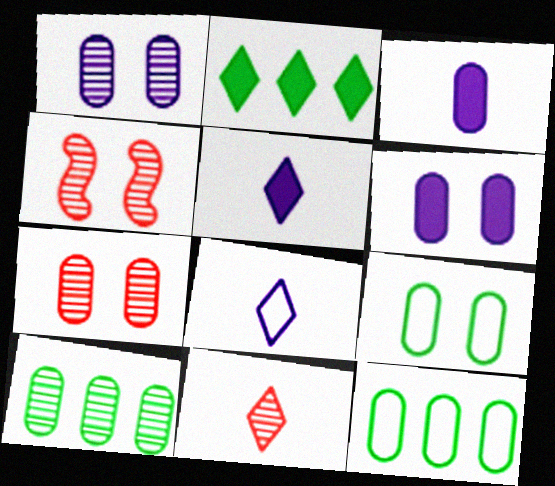[[3, 7, 12], 
[4, 5, 12], 
[6, 7, 9]]